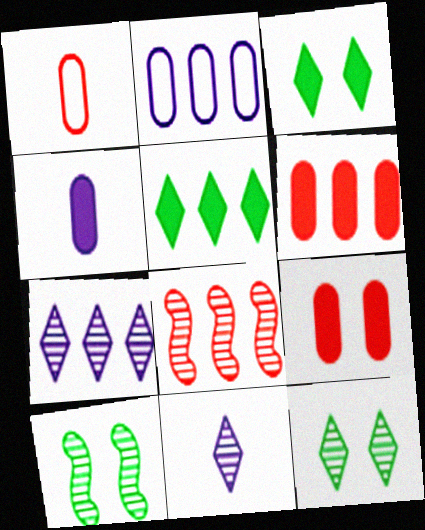[[2, 5, 8]]